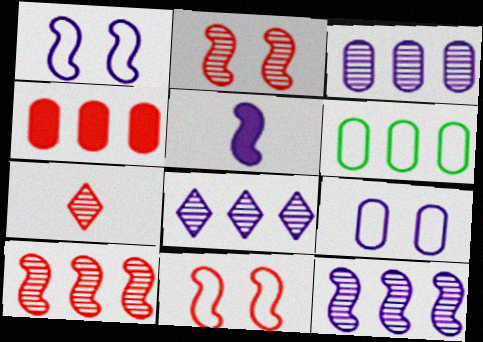[[1, 5, 12], 
[3, 4, 6], 
[3, 8, 12], 
[4, 7, 11], 
[5, 8, 9]]